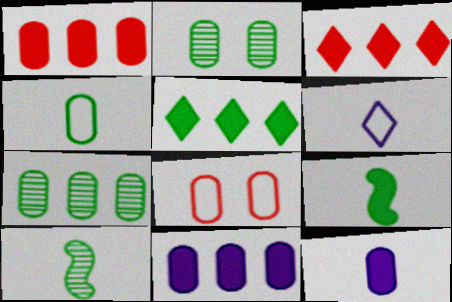[[7, 8, 12]]